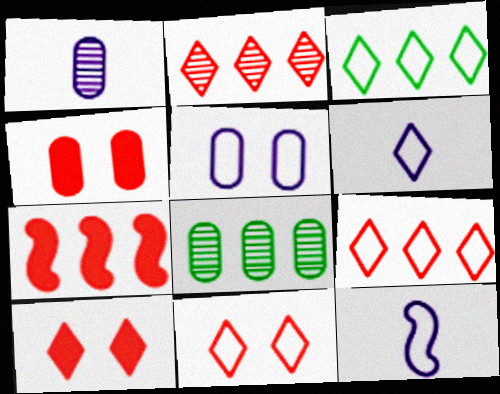[[3, 6, 11], 
[8, 10, 12]]